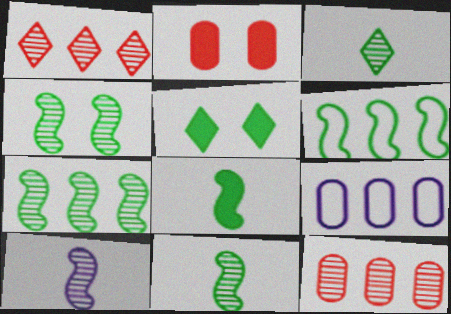[[4, 6, 8], 
[4, 7, 11]]